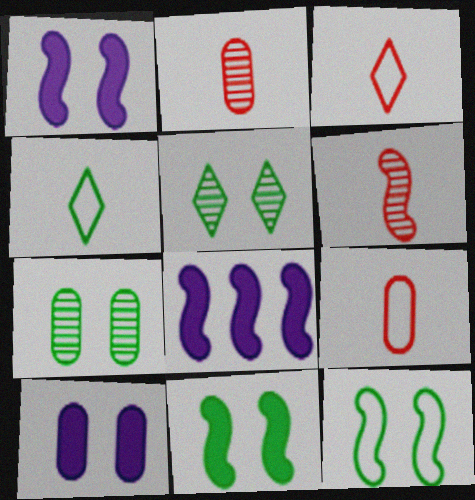[[3, 7, 8], 
[5, 8, 9], 
[6, 8, 12]]